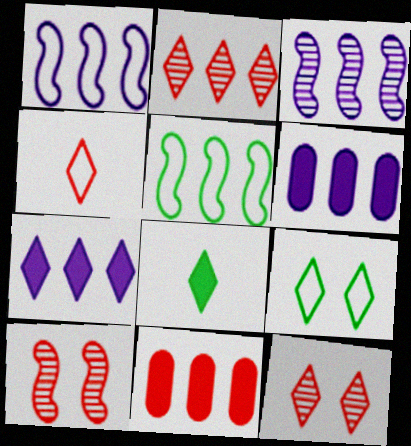[[2, 5, 6], 
[4, 10, 11]]